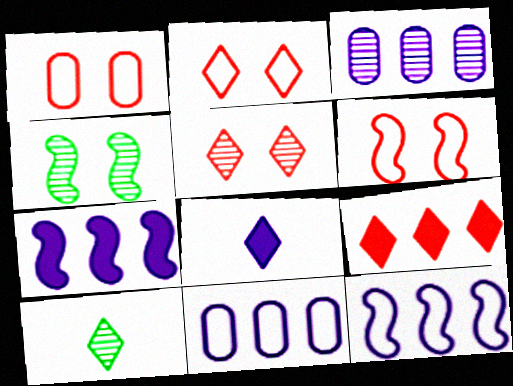[[1, 2, 6], 
[1, 7, 10]]